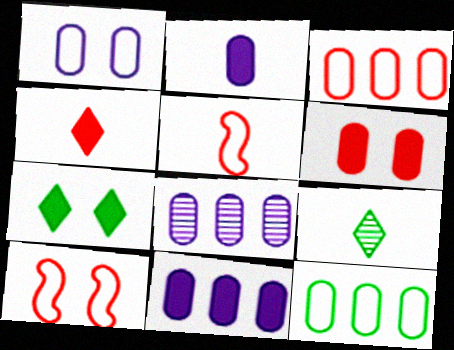[[1, 2, 8], 
[2, 5, 9], 
[5, 7, 8], 
[9, 10, 11]]